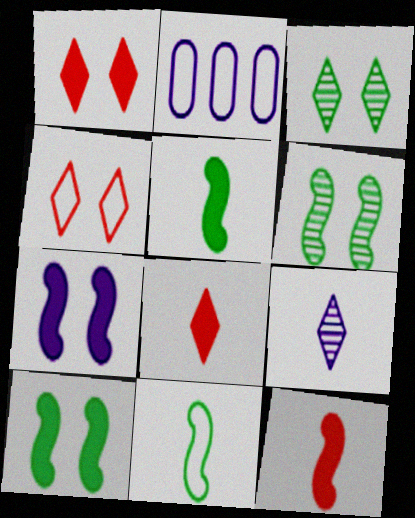[[2, 3, 12], 
[2, 4, 11], 
[2, 6, 8], 
[2, 7, 9]]